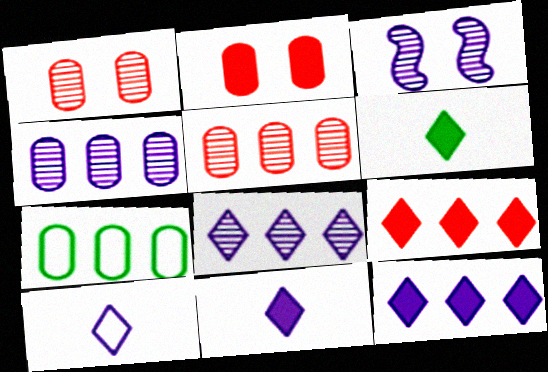[]